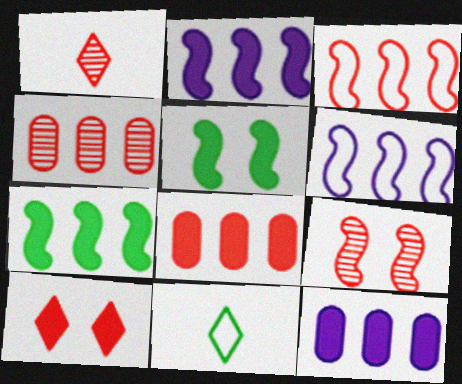[[1, 4, 9], 
[9, 11, 12]]